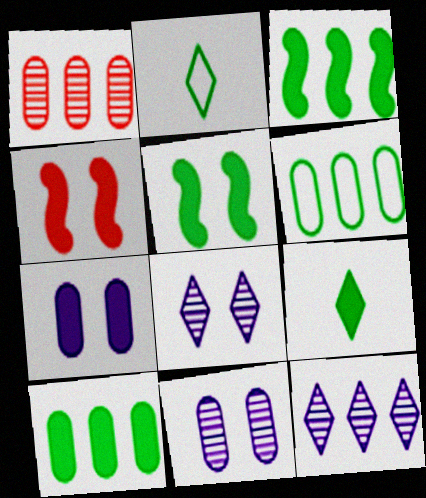[[5, 9, 10]]